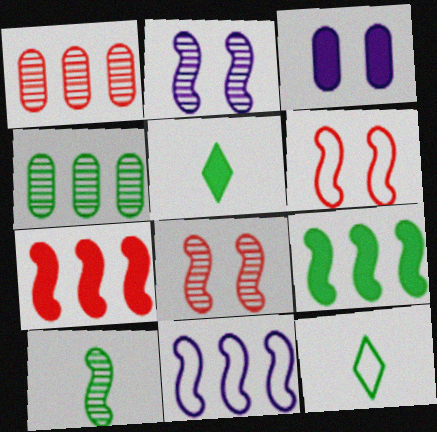[[3, 5, 7]]